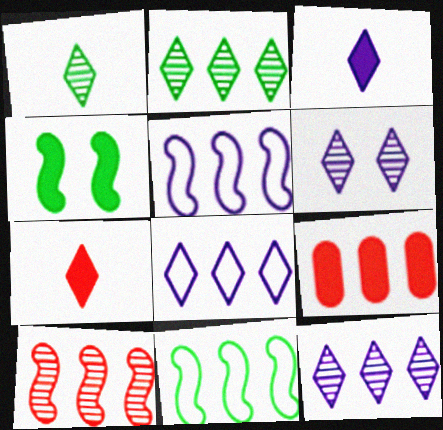[[2, 5, 9], 
[3, 4, 9], 
[3, 6, 8], 
[9, 11, 12]]